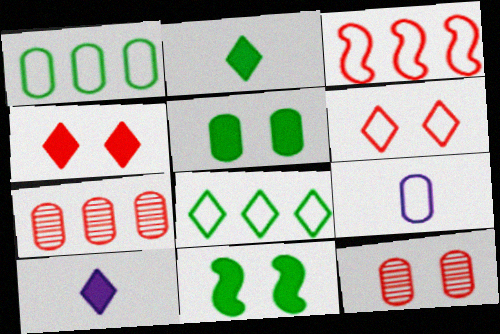[[5, 7, 9]]